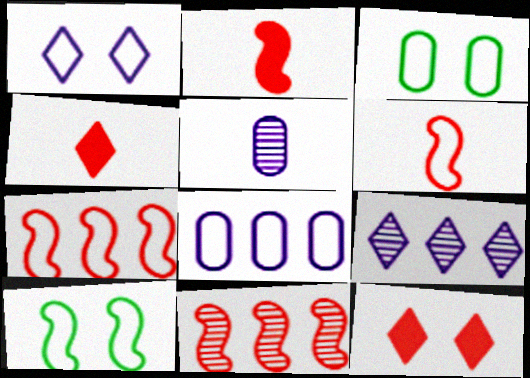[[2, 3, 9]]